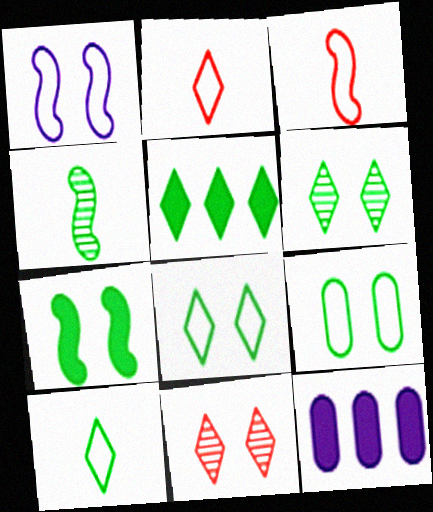[[3, 6, 12], 
[4, 5, 9], 
[5, 6, 10], 
[6, 7, 9]]